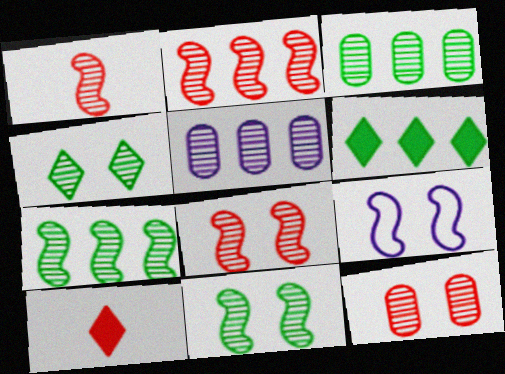[[1, 2, 8], 
[1, 4, 5], 
[3, 9, 10]]